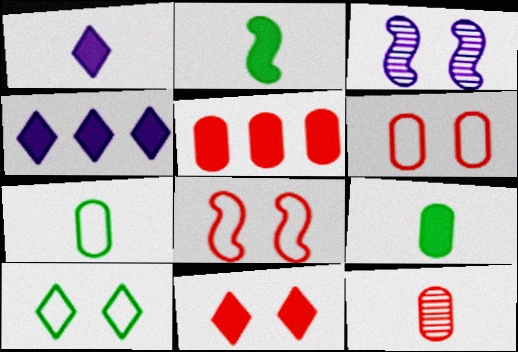[[5, 6, 12]]